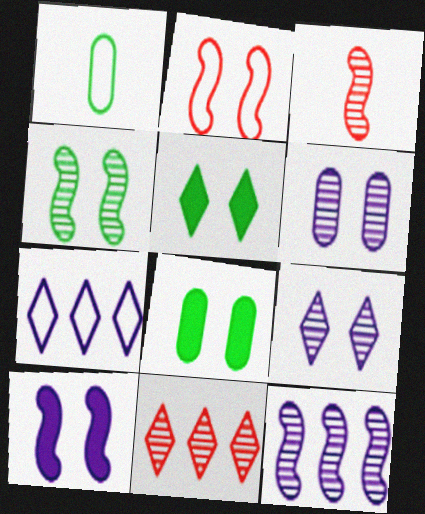[[1, 2, 7], 
[1, 10, 11], 
[2, 4, 10], 
[2, 5, 6], 
[2, 8, 9], 
[3, 4, 12], 
[3, 7, 8]]